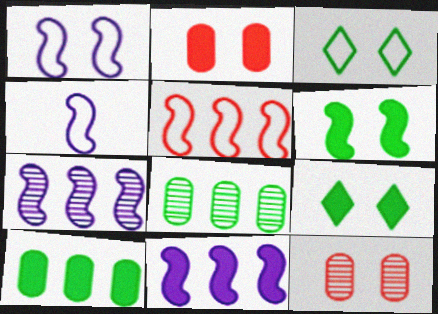[[1, 9, 12]]